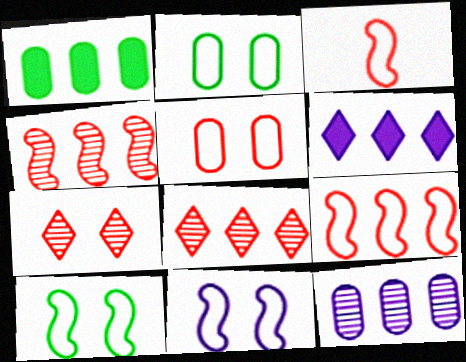[]